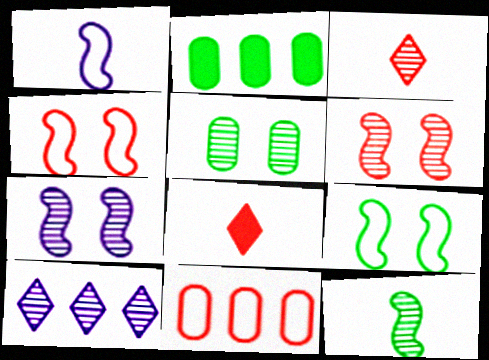[[6, 8, 11]]